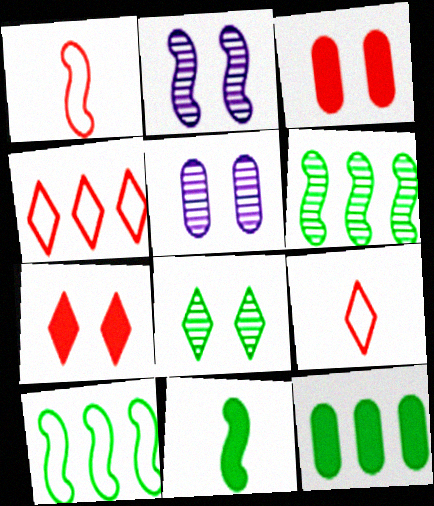[[2, 9, 12], 
[4, 5, 11]]